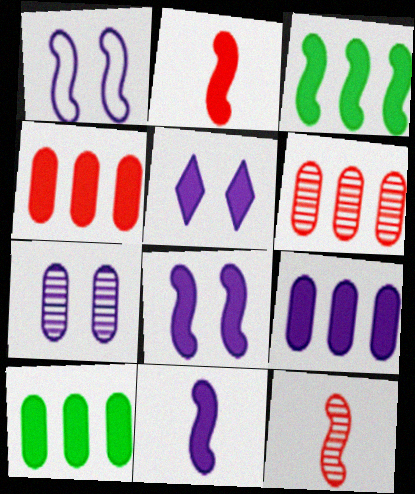[[1, 3, 12], 
[1, 5, 7], 
[2, 3, 8], 
[2, 5, 10], 
[4, 9, 10], 
[5, 9, 11]]